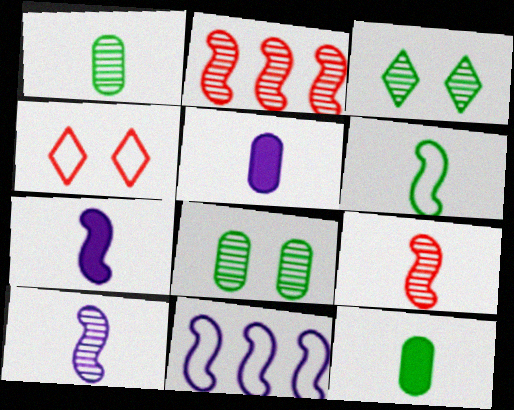[[6, 7, 9]]